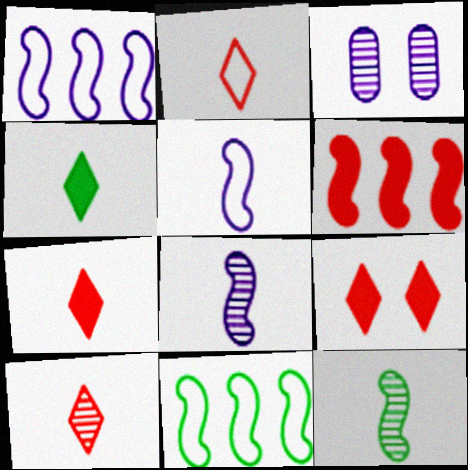[[2, 7, 10], 
[3, 7, 11]]